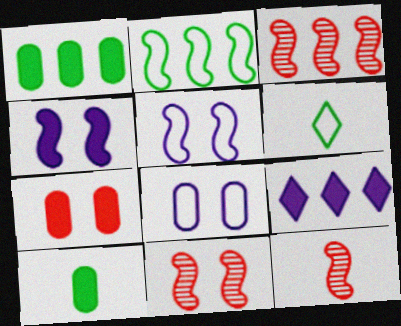[[2, 4, 12], 
[3, 11, 12]]